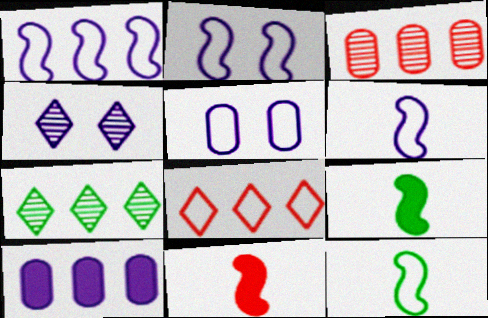[[1, 2, 6], 
[4, 6, 10], 
[5, 7, 11], 
[5, 8, 12]]